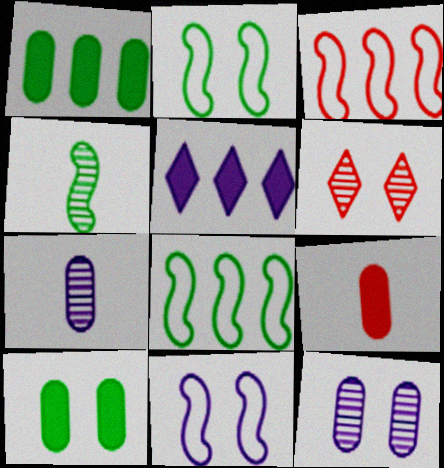[[3, 6, 9], 
[5, 7, 11], 
[6, 10, 11]]